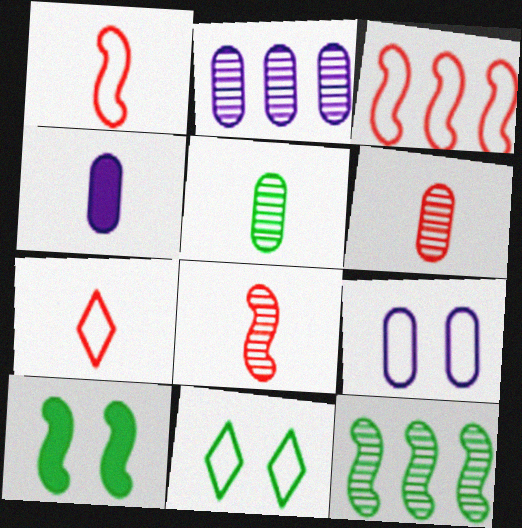[[2, 4, 9], 
[2, 7, 10]]